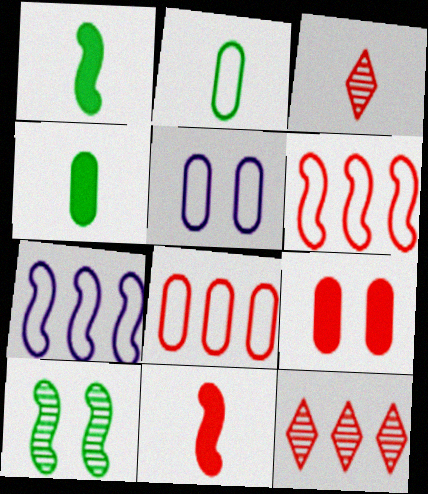[[1, 5, 12], 
[2, 5, 8], 
[3, 6, 9], 
[7, 10, 11]]